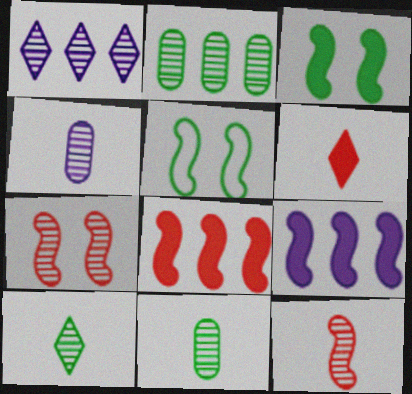[[1, 7, 11], 
[4, 10, 12], 
[5, 9, 12]]